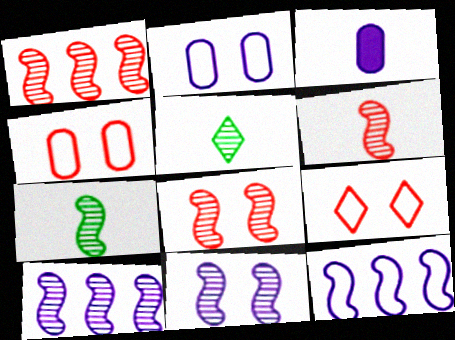[[1, 6, 8], 
[1, 7, 11], 
[7, 8, 10]]